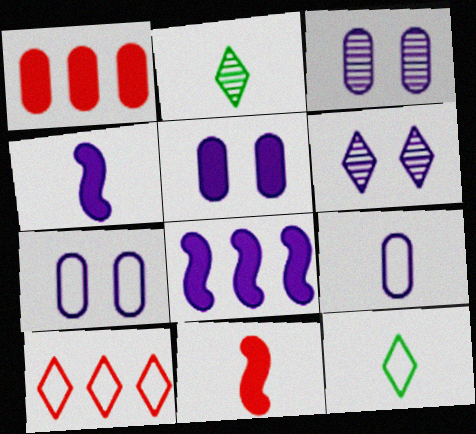[[2, 9, 11], 
[3, 5, 7], 
[6, 8, 9]]